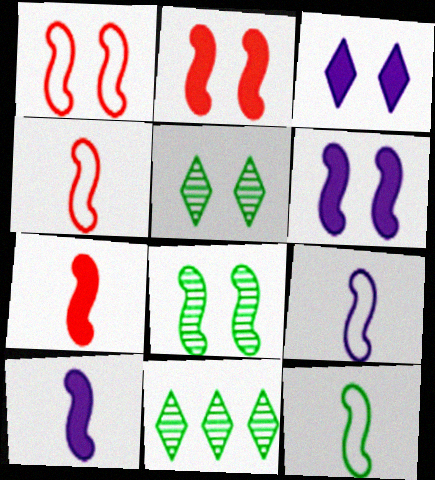[[1, 6, 8], 
[4, 9, 12]]